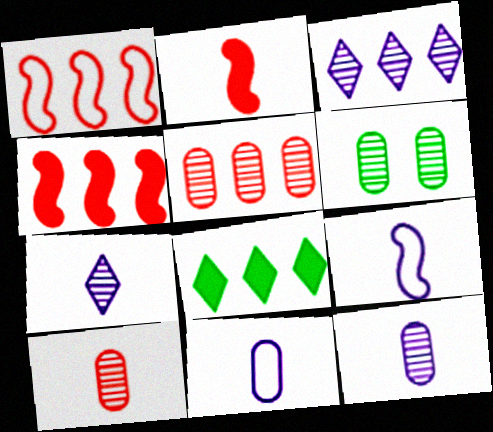[[5, 6, 12]]